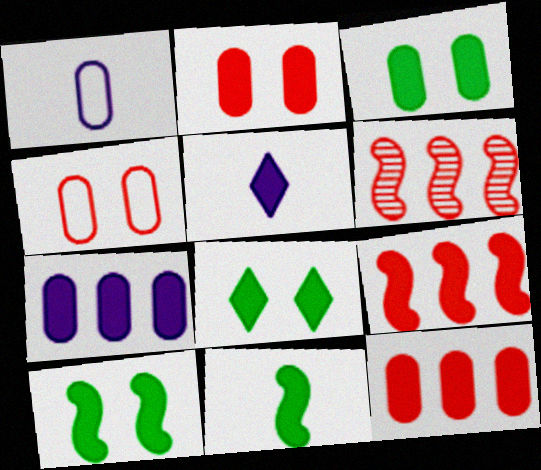[[1, 6, 8], 
[3, 5, 9], 
[3, 8, 10], 
[5, 10, 12]]